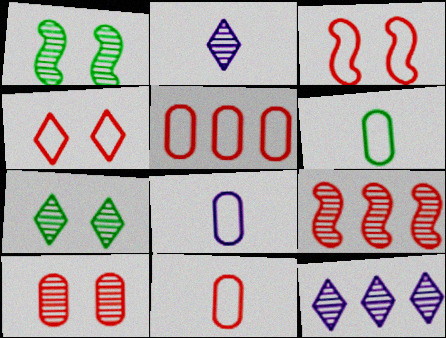[[6, 8, 11]]